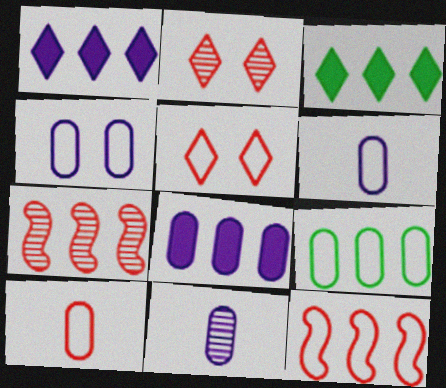[[1, 7, 9], 
[4, 8, 11], 
[4, 9, 10], 
[5, 10, 12]]